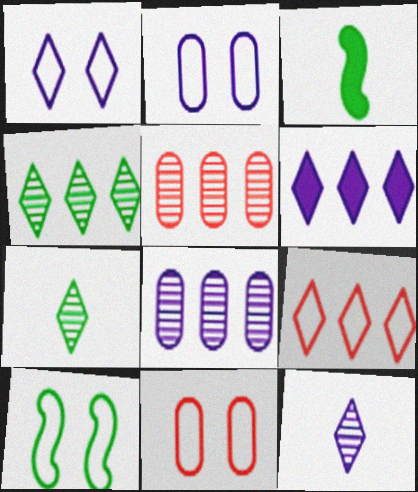[[1, 3, 5], 
[1, 6, 12], 
[1, 10, 11], 
[4, 6, 9]]